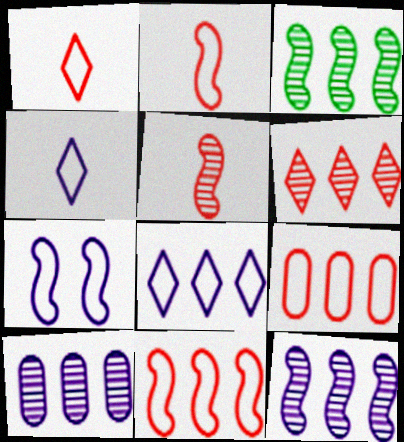[[3, 6, 10]]